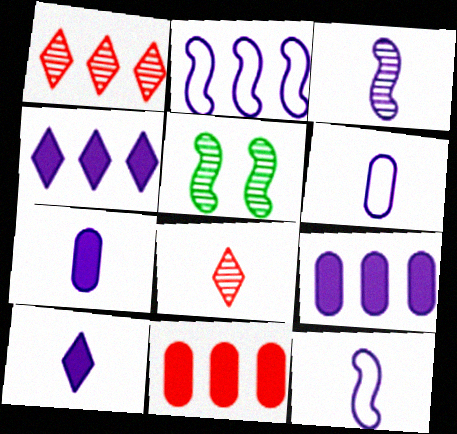[[3, 6, 10]]